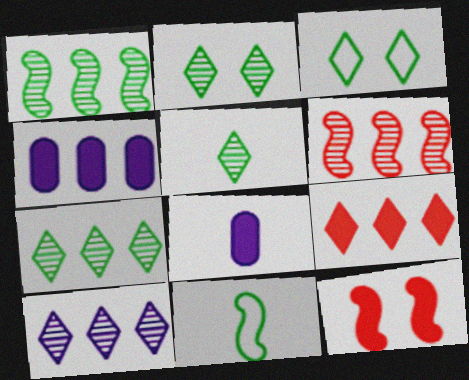[[2, 5, 7], 
[3, 6, 8]]